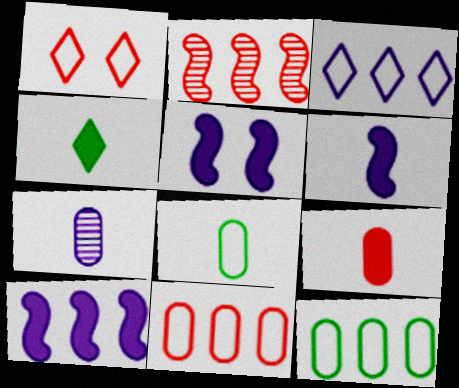[[1, 2, 9], 
[3, 5, 7], 
[4, 6, 9], 
[5, 6, 10], 
[7, 8, 9]]